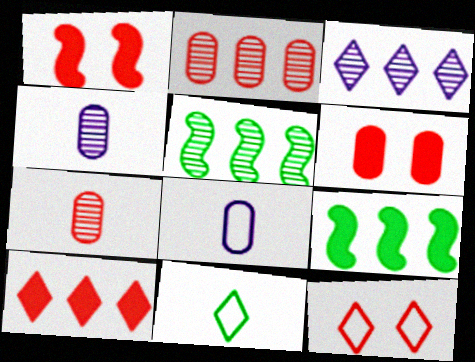[[2, 3, 5], 
[4, 9, 12]]